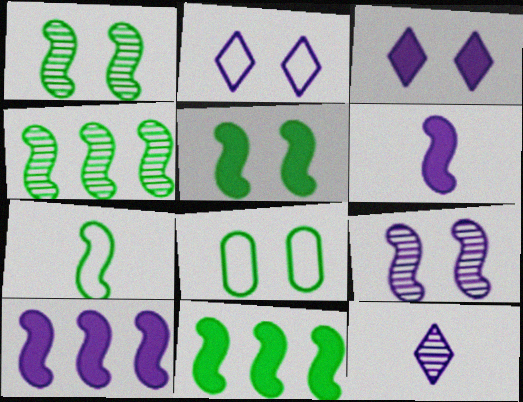[[1, 7, 11], 
[4, 5, 7]]